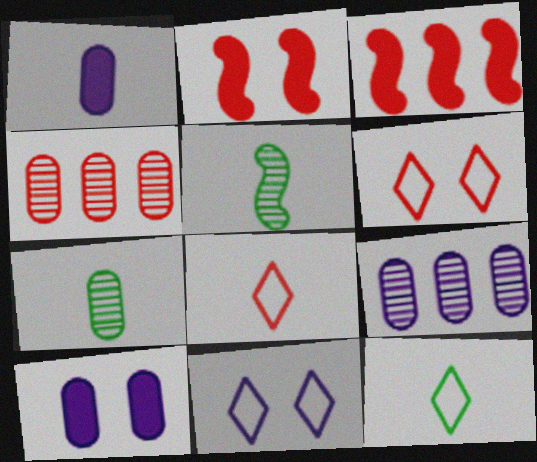[[1, 5, 8], 
[2, 4, 8], 
[2, 9, 12], 
[3, 7, 11]]